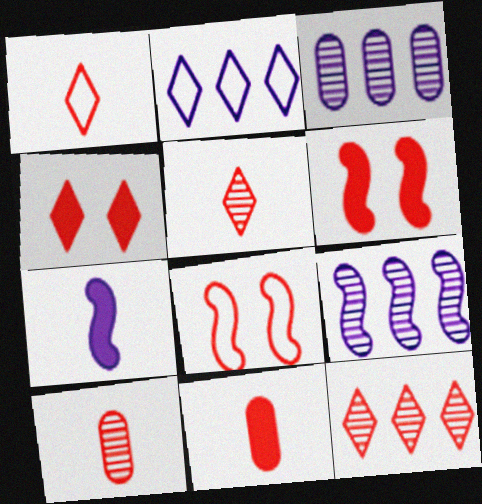[[1, 4, 12], 
[8, 11, 12]]